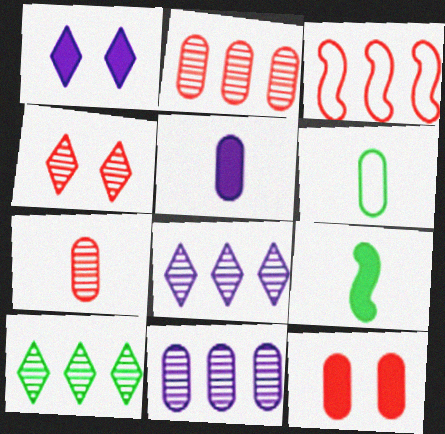[[5, 6, 7], 
[6, 11, 12]]